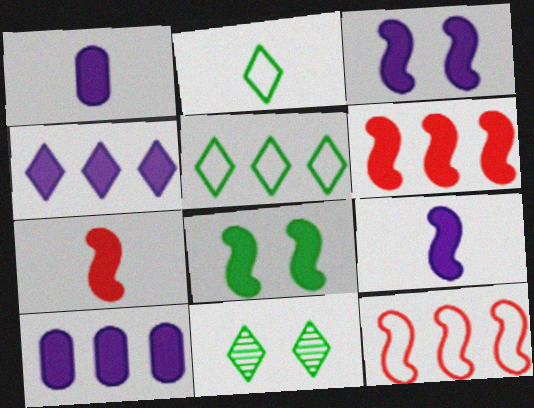[[1, 3, 4], 
[1, 11, 12], 
[6, 8, 9]]